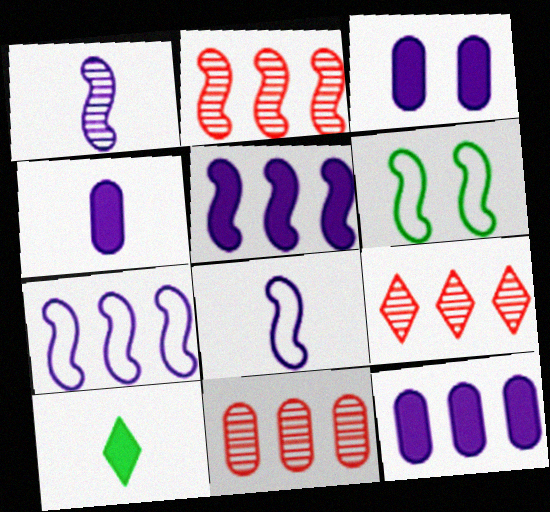[[2, 9, 11], 
[3, 4, 12], 
[4, 6, 9]]